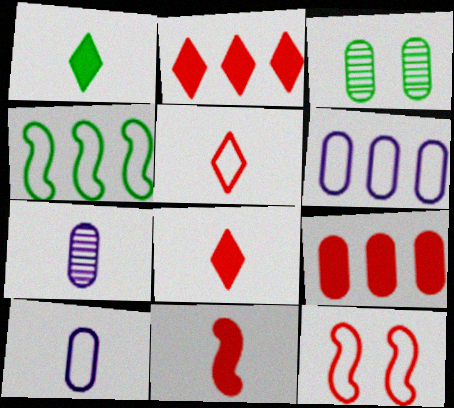[[1, 3, 4], 
[3, 9, 10]]